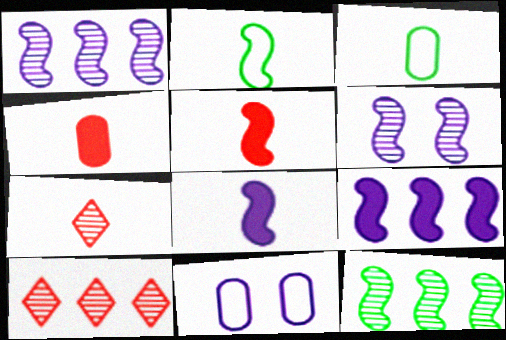[[3, 7, 8]]